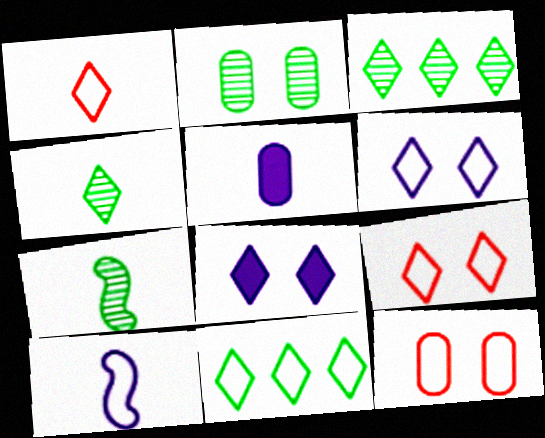[[1, 3, 8], 
[1, 5, 7], 
[1, 6, 11], 
[2, 3, 7], 
[10, 11, 12]]